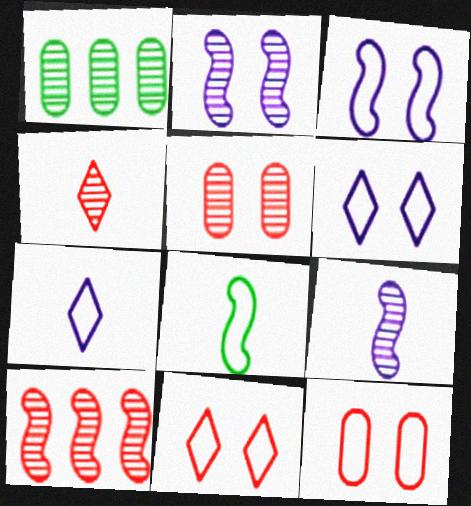[[1, 2, 4], 
[4, 5, 10]]